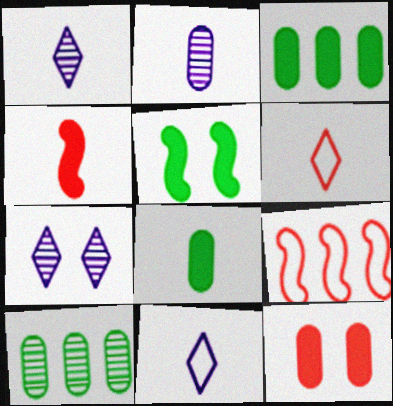[[7, 8, 9]]